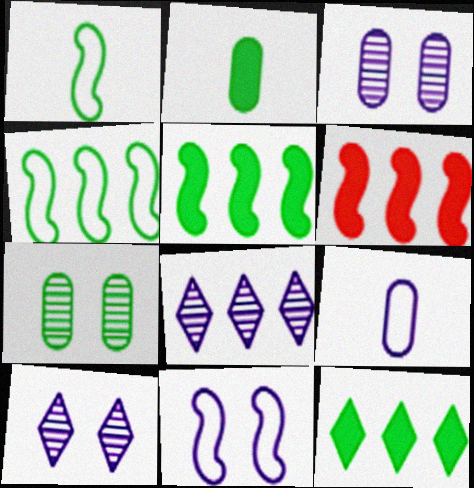[[1, 7, 12]]